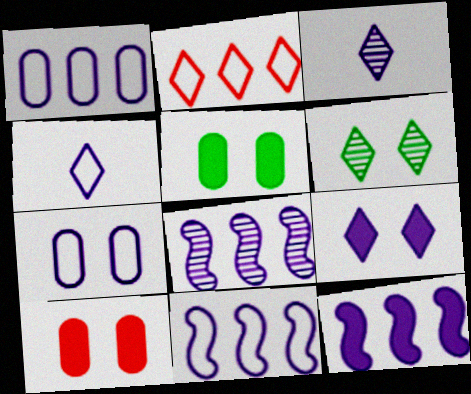[[3, 7, 12], 
[4, 7, 11], 
[8, 11, 12]]